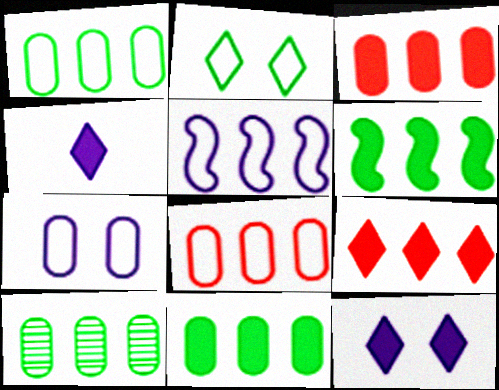[[1, 10, 11], 
[5, 9, 10]]